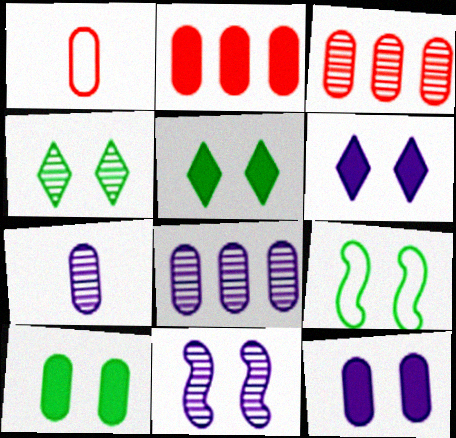[[1, 8, 10], 
[4, 9, 10]]